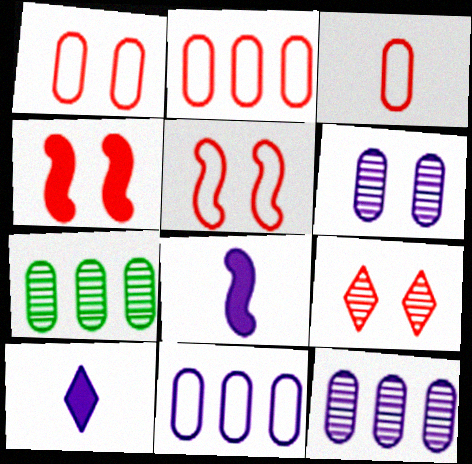[[1, 2, 3], 
[1, 4, 9], 
[5, 7, 10]]